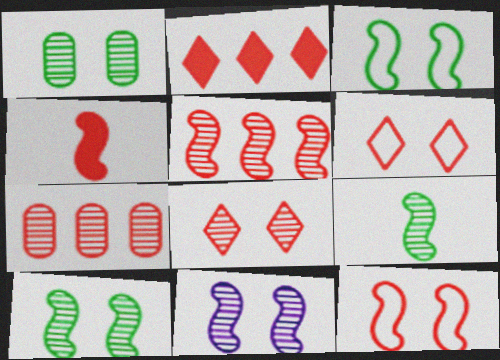[[1, 8, 11], 
[4, 5, 12], 
[4, 6, 7], 
[5, 9, 11]]